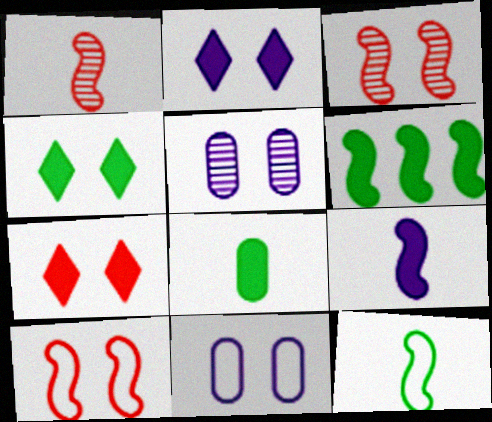[[1, 9, 12], 
[2, 4, 7], 
[3, 4, 11], 
[4, 5, 10], 
[4, 6, 8]]